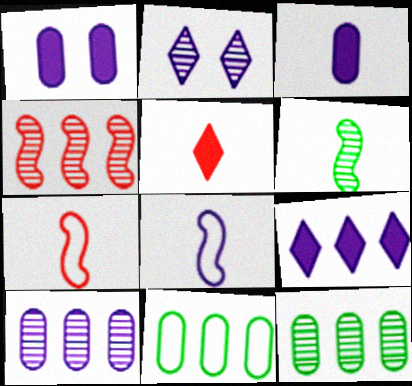[[4, 9, 11]]